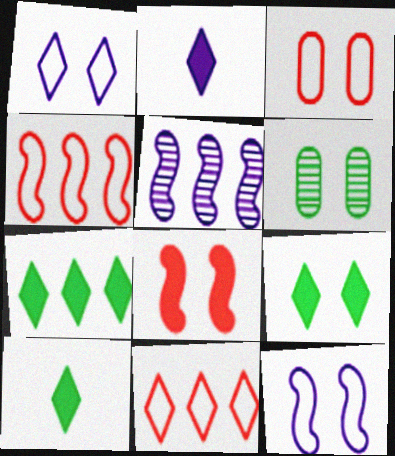[[1, 6, 8], 
[2, 4, 6], 
[3, 5, 10], 
[7, 9, 10]]